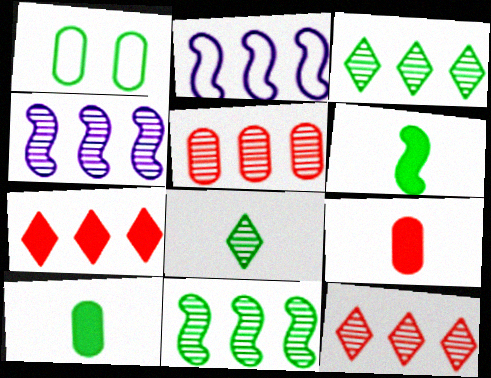[[1, 3, 6], 
[3, 4, 5]]